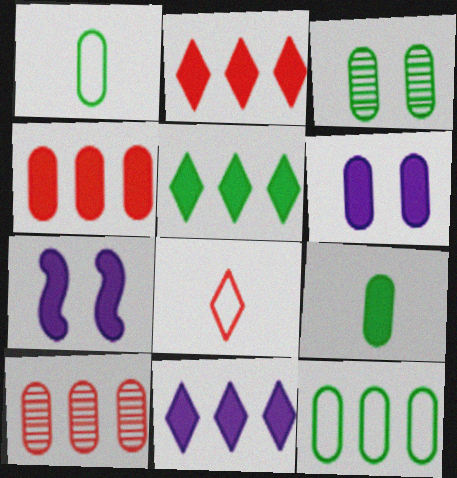[[1, 6, 10], 
[2, 5, 11], 
[2, 7, 9], 
[3, 9, 12], 
[4, 6, 9]]